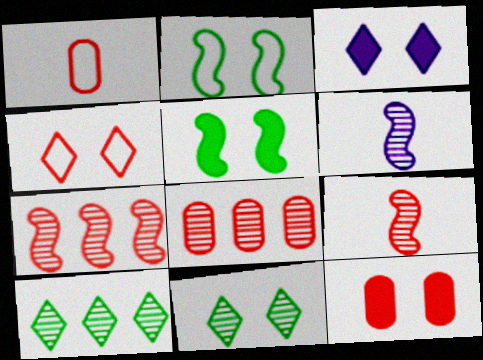[[1, 8, 12], 
[3, 4, 11], 
[3, 5, 12], 
[6, 8, 11]]